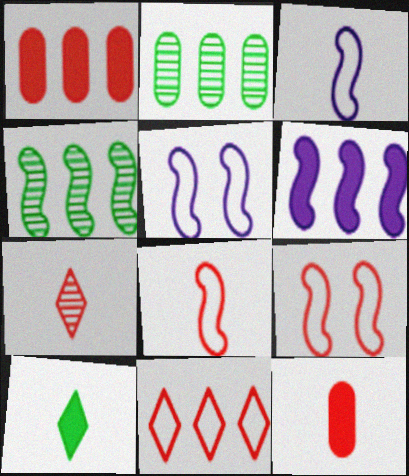[[1, 7, 9], 
[2, 6, 11], 
[7, 8, 12]]